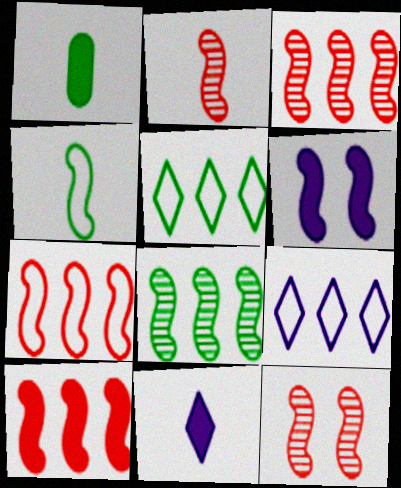[[1, 9, 12], 
[2, 3, 12], 
[3, 4, 6], 
[3, 7, 10]]